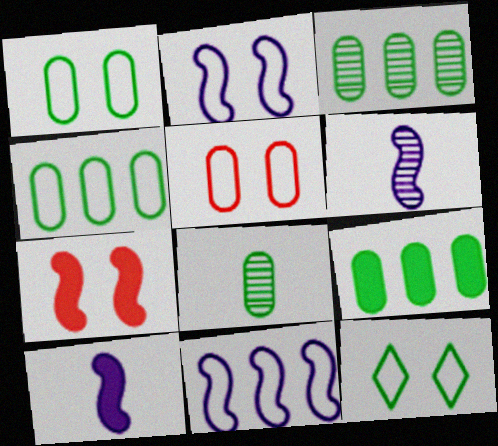[[1, 8, 9], 
[2, 5, 12], 
[3, 4, 9]]